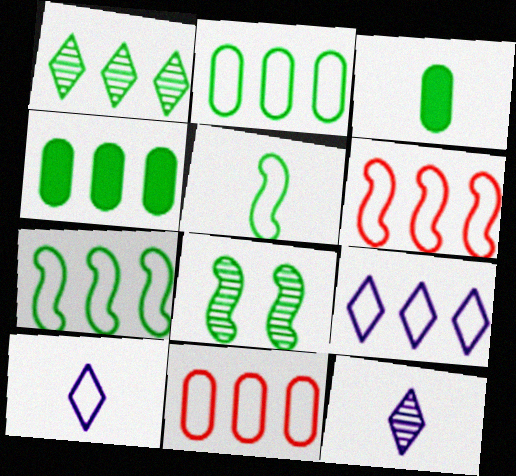[[1, 4, 7], 
[2, 6, 9], 
[7, 9, 11]]